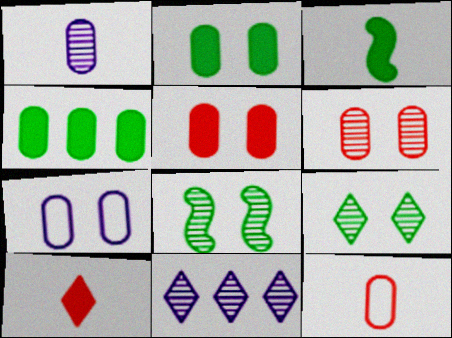[[2, 6, 7]]